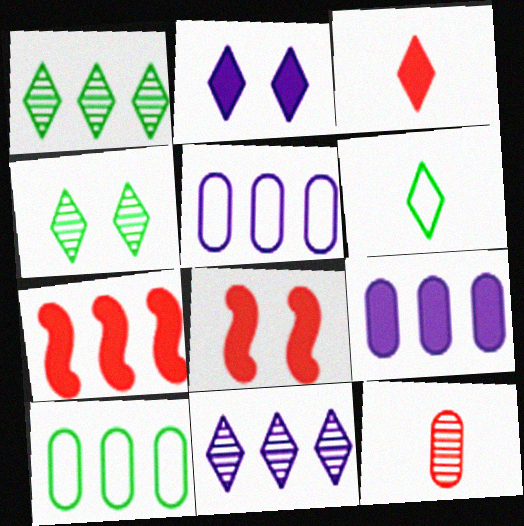[[1, 5, 7], 
[7, 10, 11]]